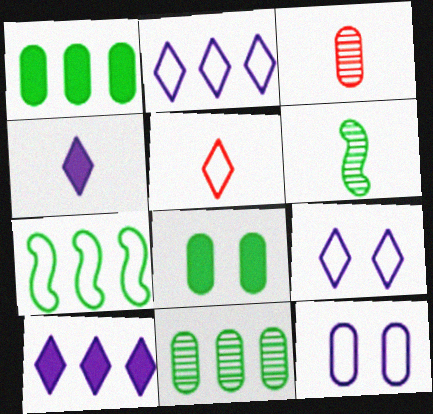[[1, 3, 12], 
[5, 7, 12]]